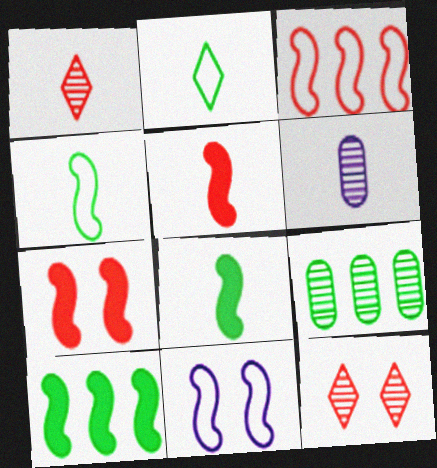[[2, 5, 6], 
[3, 4, 11]]